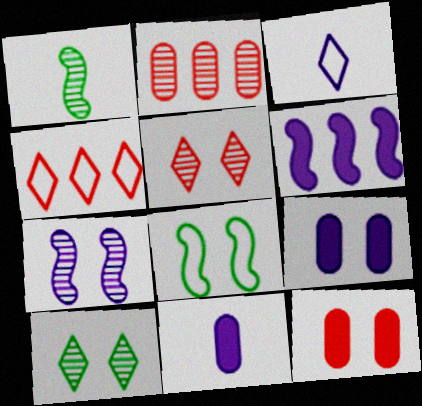[[1, 4, 9], 
[5, 8, 9]]